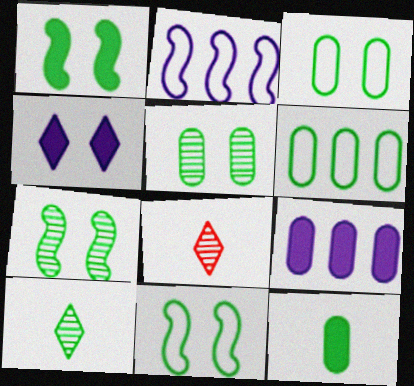[[1, 6, 10], 
[1, 7, 11], 
[5, 6, 12], 
[8, 9, 11]]